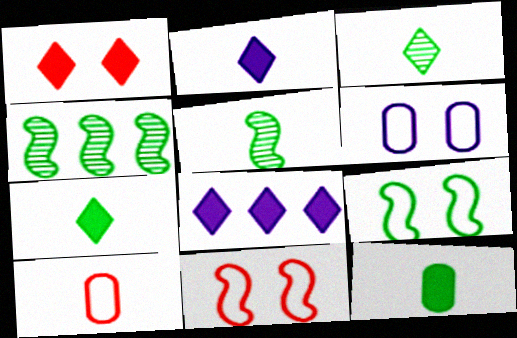[[1, 7, 8], 
[2, 5, 10]]